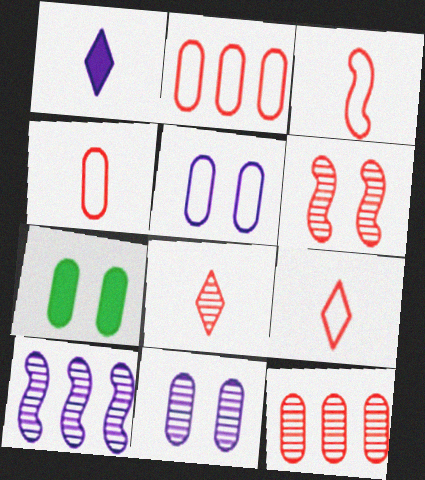[[1, 5, 10], 
[3, 4, 9], 
[6, 8, 12], 
[7, 9, 10]]